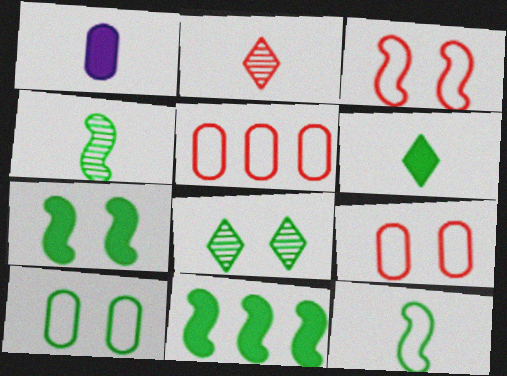[[1, 2, 12], 
[7, 8, 10]]